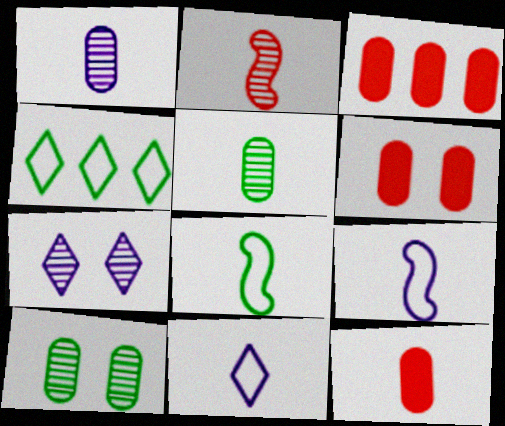[[3, 6, 12], 
[3, 7, 8]]